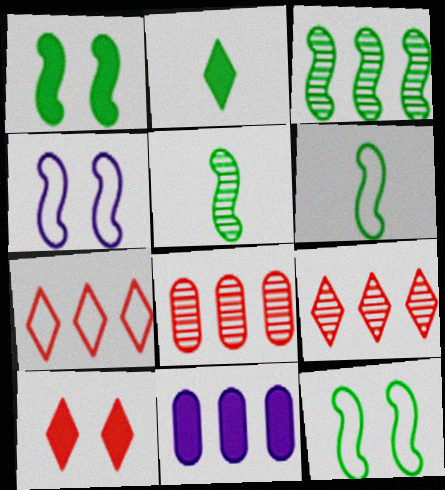[[1, 3, 6], 
[2, 4, 8], 
[3, 7, 11]]